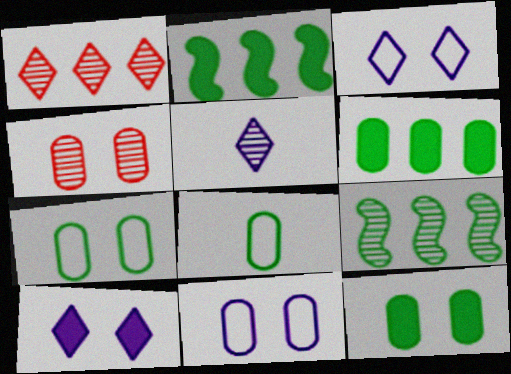[[4, 5, 9], 
[4, 11, 12]]